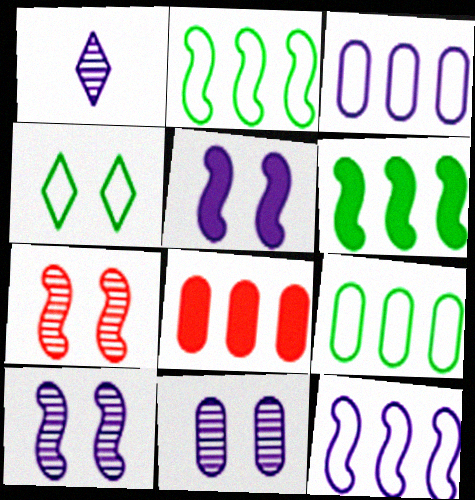[[1, 3, 5]]